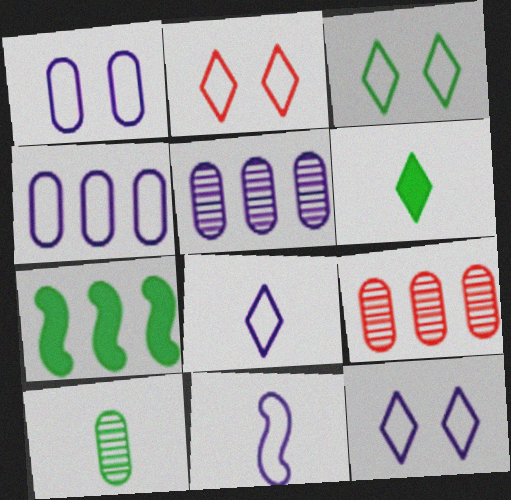[[2, 3, 12], 
[3, 7, 10], 
[4, 11, 12]]